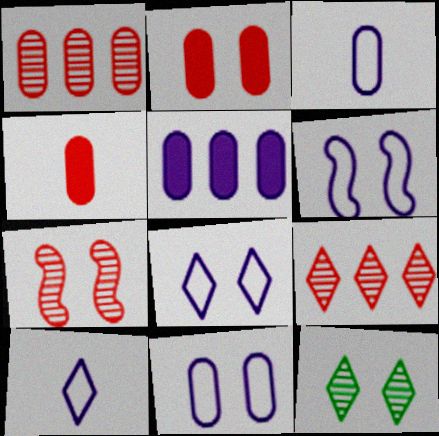[[2, 6, 12], 
[6, 8, 11]]